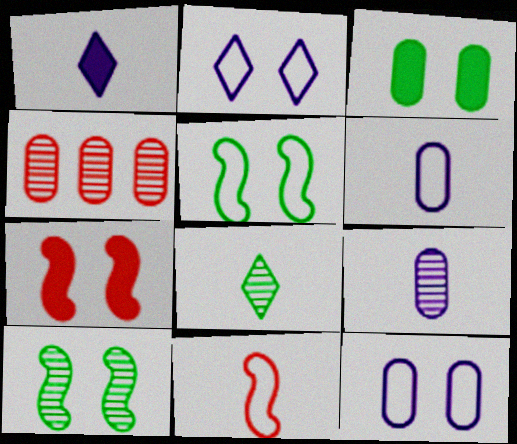[[1, 4, 5], 
[3, 4, 6]]